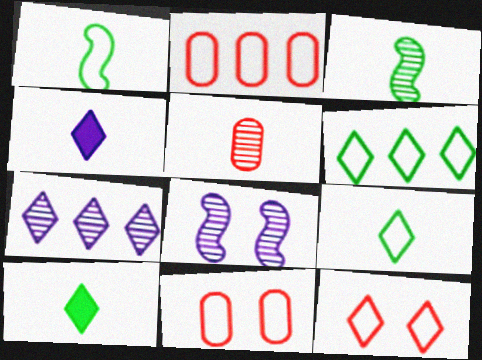[[1, 4, 5], 
[2, 8, 10], 
[7, 10, 12]]